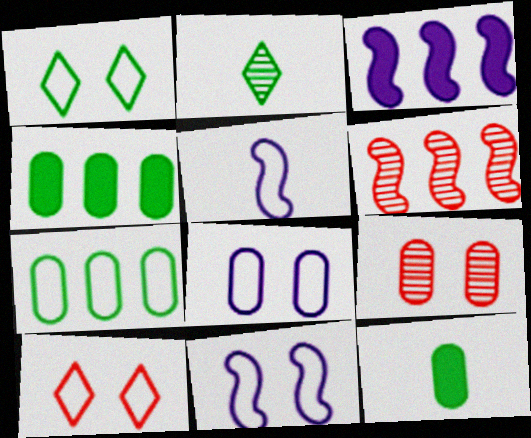[[5, 7, 10]]